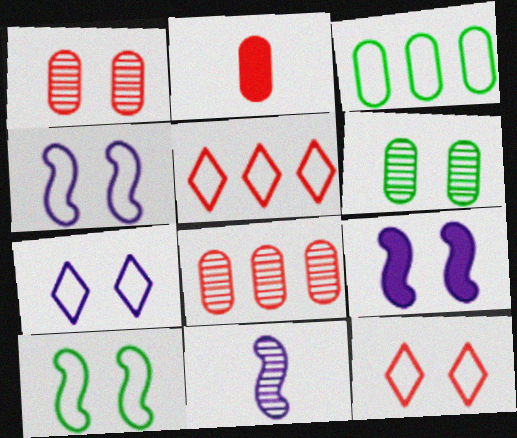[[6, 9, 12]]